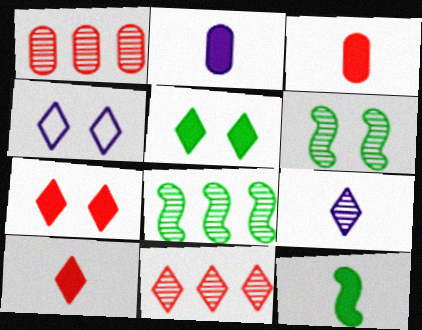[[1, 4, 12], 
[1, 6, 9], 
[2, 10, 12], 
[3, 4, 8]]